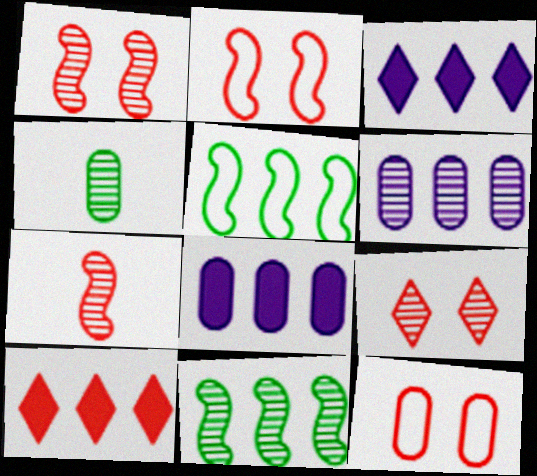[[2, 3, 4], 
[4, 8, 12], 
[5, 6, 10], 
[7, 10, 12]]